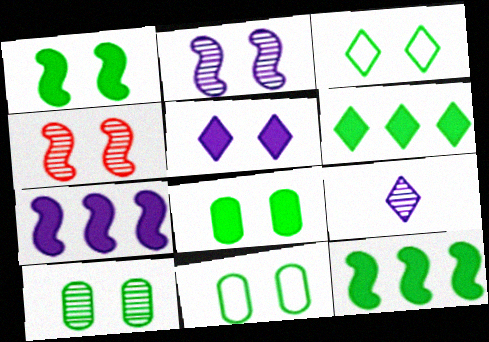[[1, 3, 10], 
[4, 5, 11], 
[8, 10, 11]]